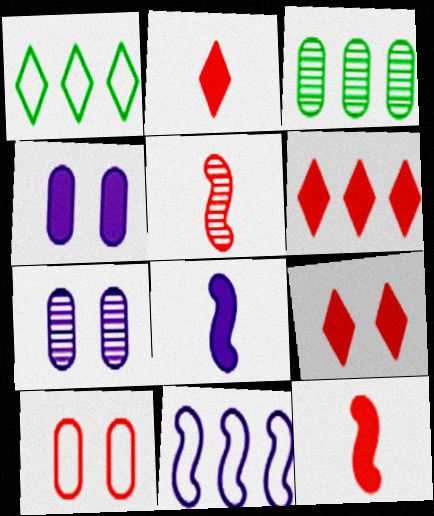[[1, 4, 5], 
[1, 7, 12], 
[2, 6, 9], 
[3, 6, 11], 
[5, 6, 10]]